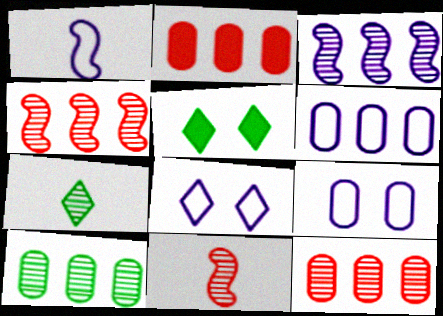[[1, 5, 12], 
[1, 6, 8], 
[2, 6, 10], 
[5, 6, 11]]